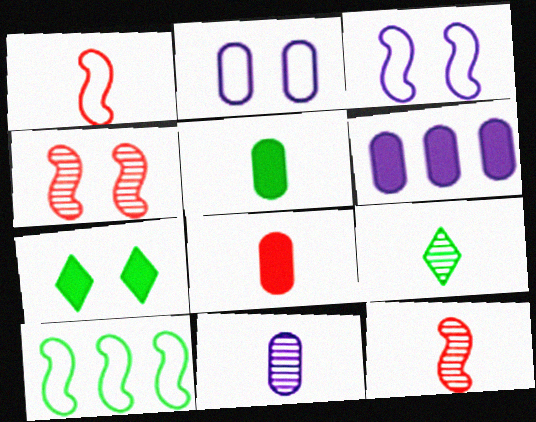[[1, 3, 10], 
[2, 4, 7], 
[2, 6, 11], 
[9, 11, 12]]